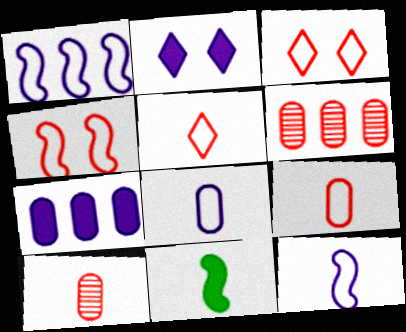[]